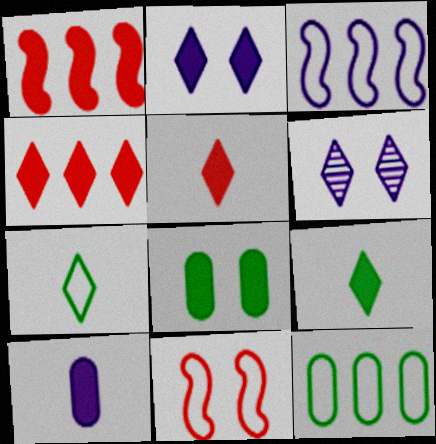[[2, 4, 9], 
[3, 6, 10], 
[4, 6, 7], 
[6, 8, 11]]